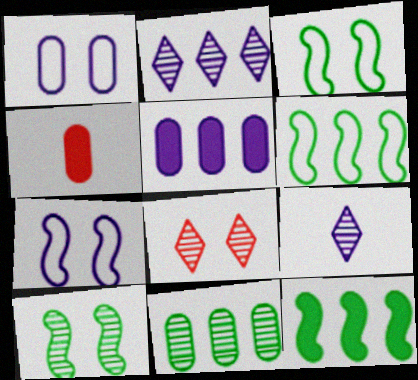[[1, 4, 11], 
[2, 3, 4], 
[5, 7, 9]]